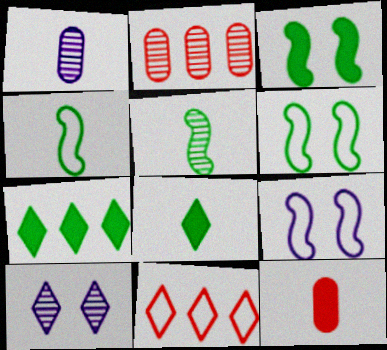[[1, 3, 11], 
[2, 5, 10], 
[2, 8, 9], 
[8, 10, 11]]